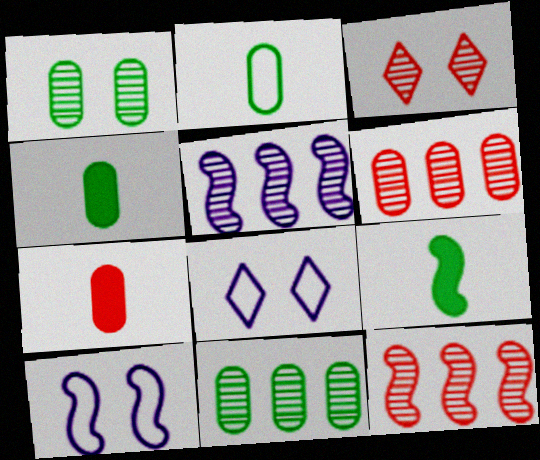[[4, 8, 12], 
[6, 8, 9], 
[9, 10, 12]]